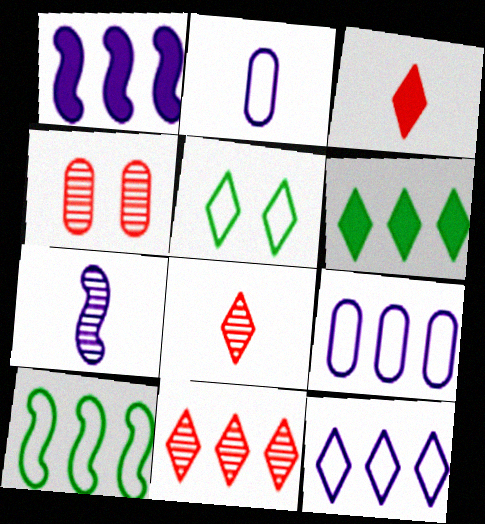[[6, 11, 12]]